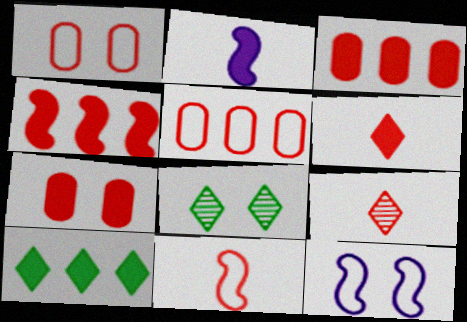[[1, 4, 9], 
[2, 5, 8], 
[2, 7, 10], 
[4, 6, 7], 
[7, 8, 12]]